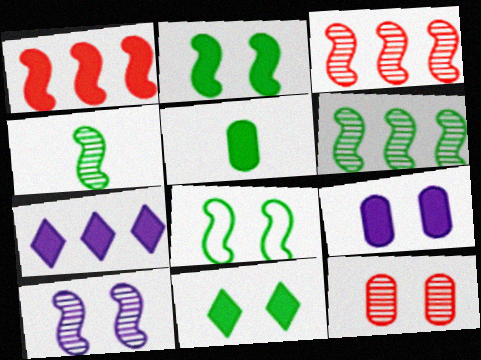[[3, 4, 10]]